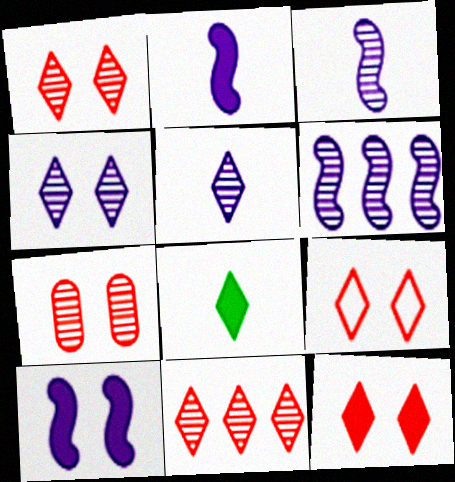[[1, 9, 12]]